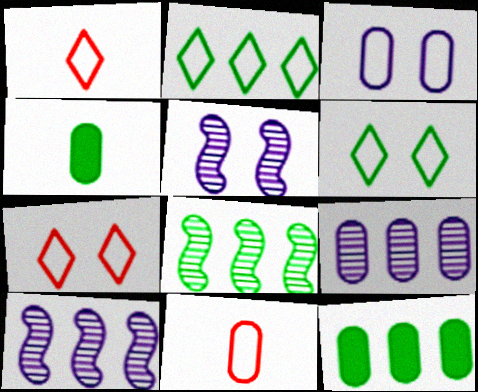[[1, 5, 12], 
[2, 8, 12], 
[4, 6, 8], 
[4, 7, 10]]